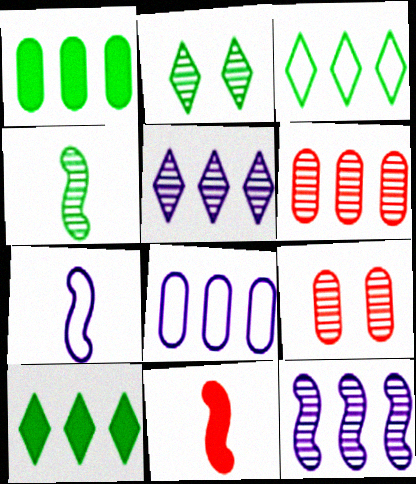[[1, 6, 8], 
[2, 8, 11], 
[4, 5, 9], 
[4, 7, 11], 
[7, 9, 10]]